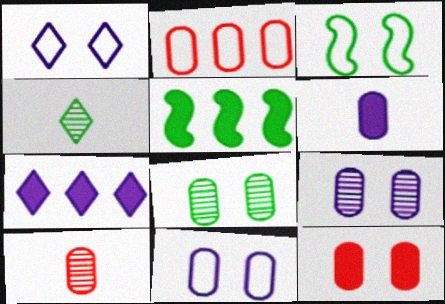[[1, 5, 10], 
[2, 6, 8], 
[2, 10, 12], 
[3, 7, 10], 
[8, 11, 12]]